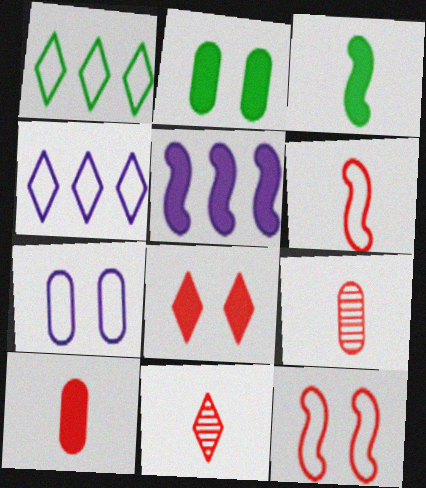[[1, 6, 7], 
[6, 10, 11]]